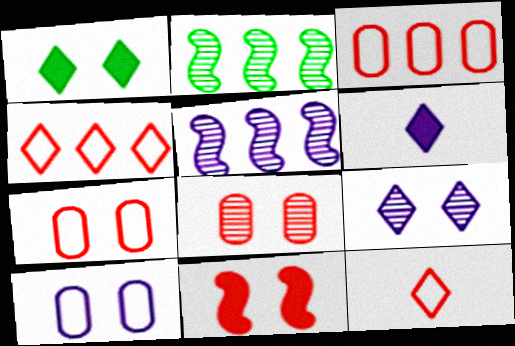[[2, 6, 7], 
[5, 6, 10]]